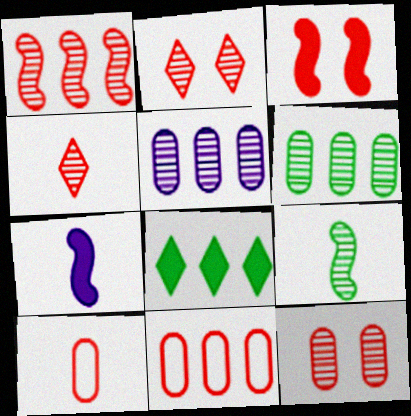[[1, 4, 12], 
[2, 5, 9], 
[3, 4, 11]]